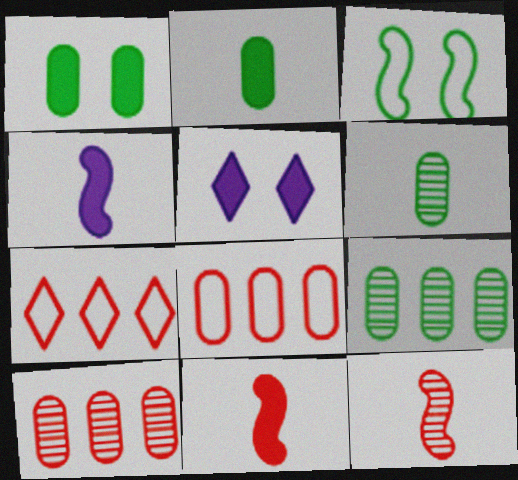[]